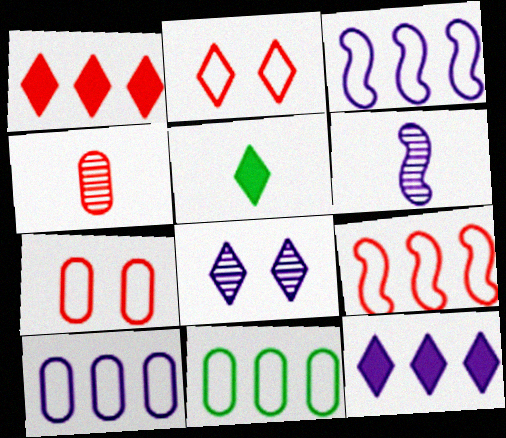[]